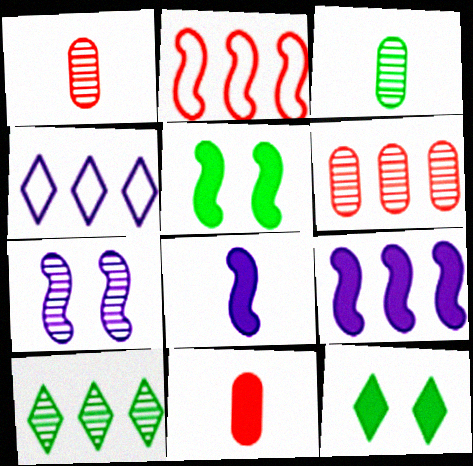[[1, 4, 5], 
[1, 7, 10], 
[9, 11, 12]]